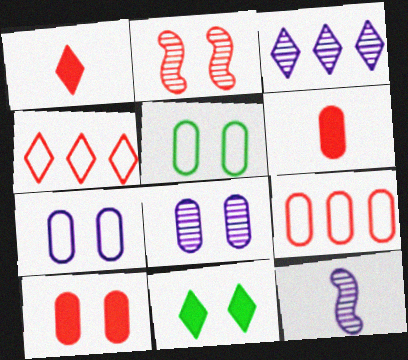[[1, 2, 9], 
[2, 4, 6], 
[2, 7, 11], 
[3, 8, 12], 
[5, 8, 10], 
[9, 11, 12]]